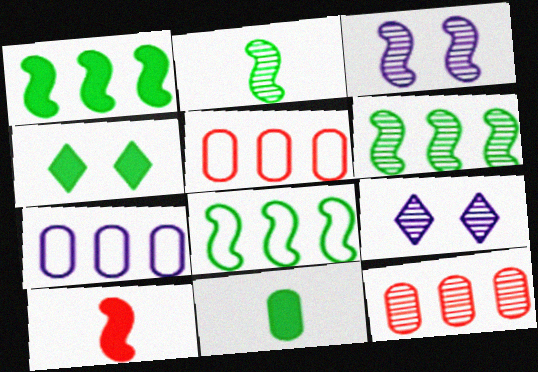[[1, 4, 11], 
[1, 6, 8], 
[2, 9, 12], 
[3, 8, 10]]